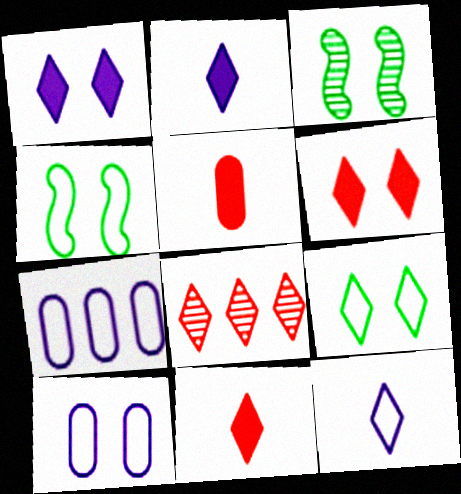[[2, 8, 9], 
[3, 6, 10], 
[3, 7, 11]]